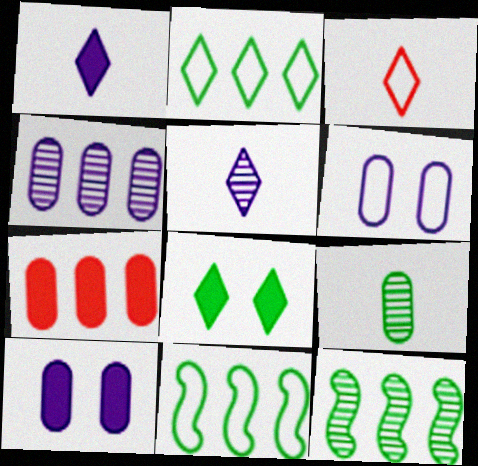[[3, 6, 11], 
[3, 10, 12], 
[6, 7, 9], 
[8, 9, 11]]